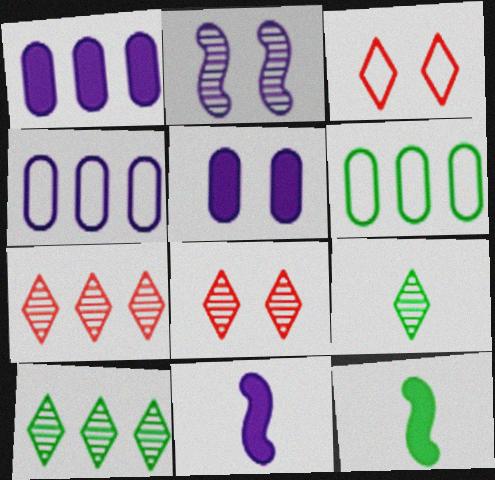[[4, 8, 12], 
[6, 8, 11]]